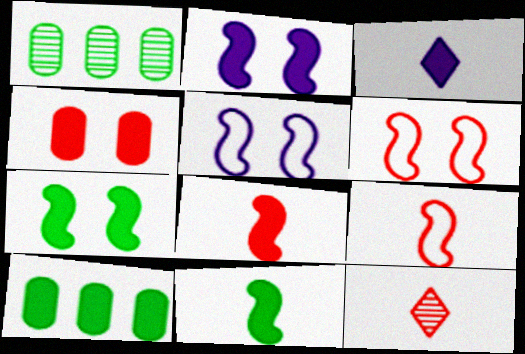[[1, 3, 6], 
[5, 10, 12]]